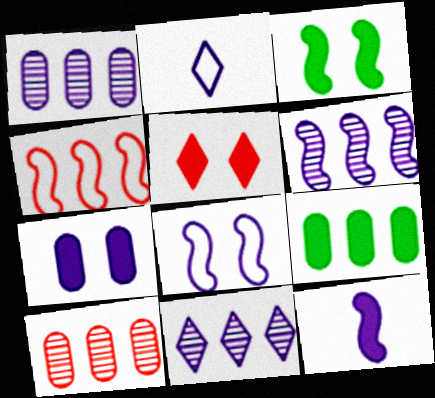[[1, 6, 11], 
[2, 3, 10], 
[2, 6, 7], 
[3, 5, 7], 
[4, 9, 11], 
[5, 9, 12], 
[6, 8, 12]]